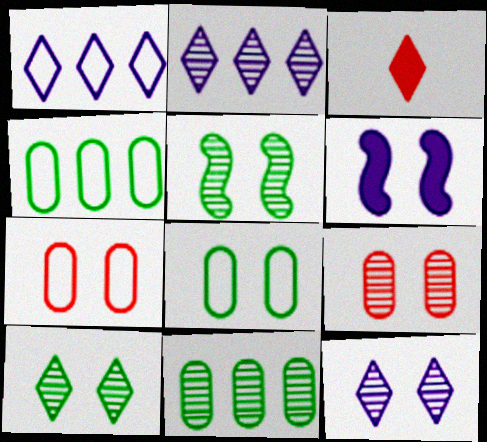[[1, 3, 10], 
[5, 9, 12], 
[6, 7, 10]]